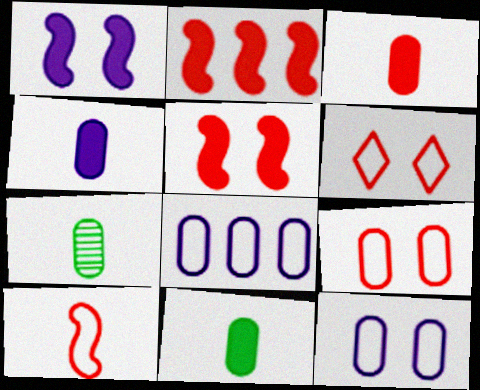[[3, 4, 11]]